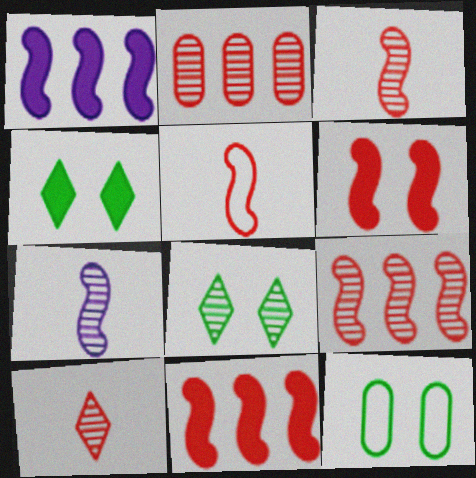[[1, 10, 12], 
[2, 7, 8], 
[5, 6, 9]]